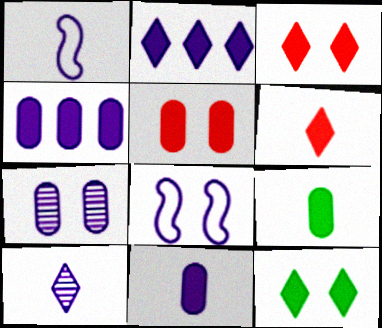[[1, 2, 7], 
[1, 10, 11], 
[2, 6, 12], 
[4, 5, 9], 
[4, 8, 10]]